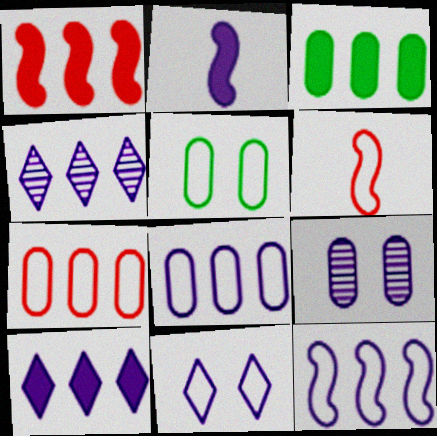[[1, 3, 10]]